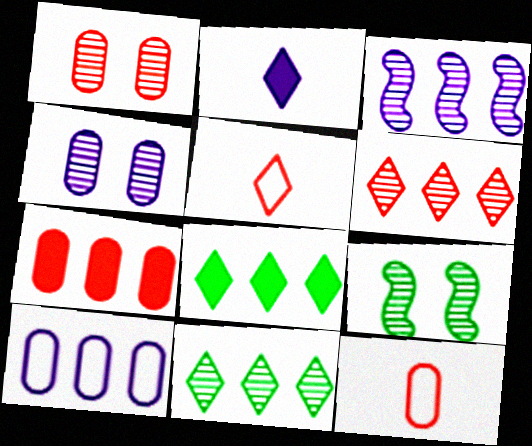[[1, 7, 12]]